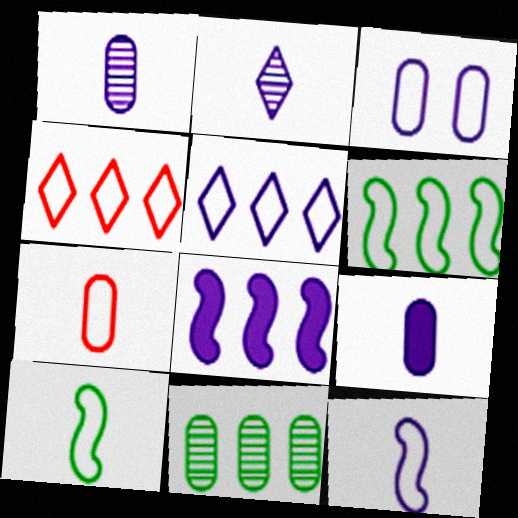[[2, 3, 8], 
[2, 9, 12], 
[3, 4, 10], 
[3, 5, 12], 
[4, 8, 11]]